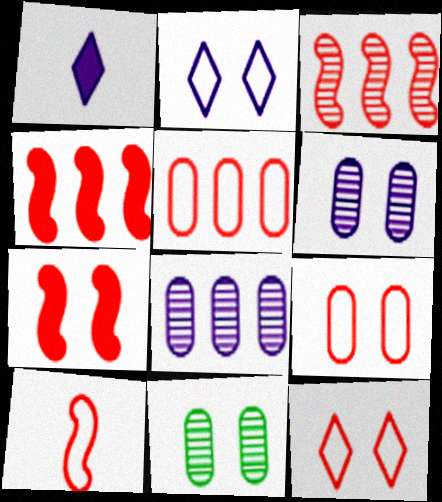[[2, 7, 11], 
[3, 7, 10], 
[5, 10, 12]]